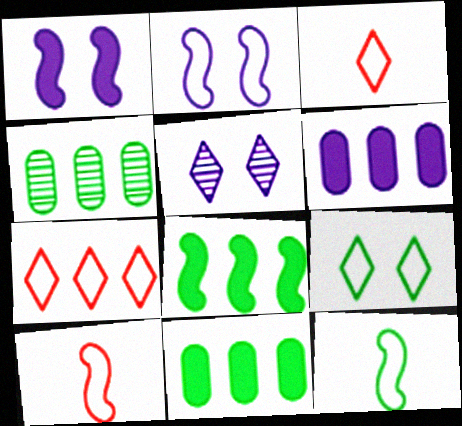[[1, 3, 4], 
[5, 10, 11]]